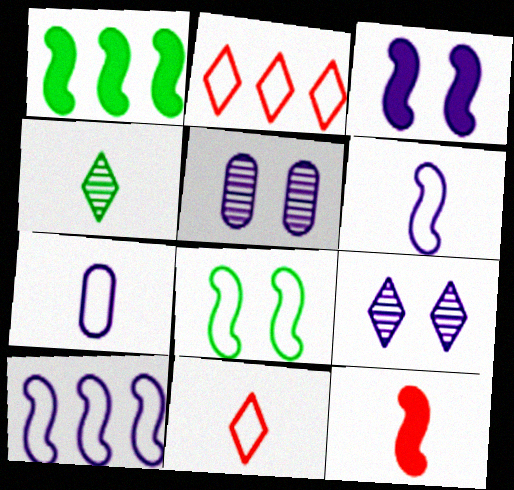[[1, 3, 12], 
[1, 5, 11], 
[2, 7, 8], 
[4, 7, 12]]